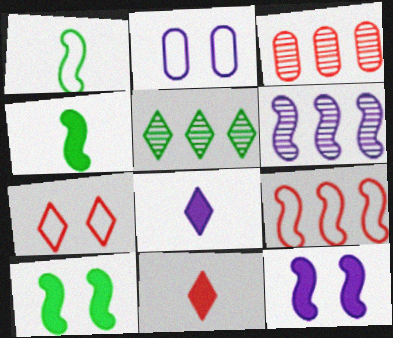[[2, 6, 8], 
[3, 5, 6], 
[5, 7, 8]]